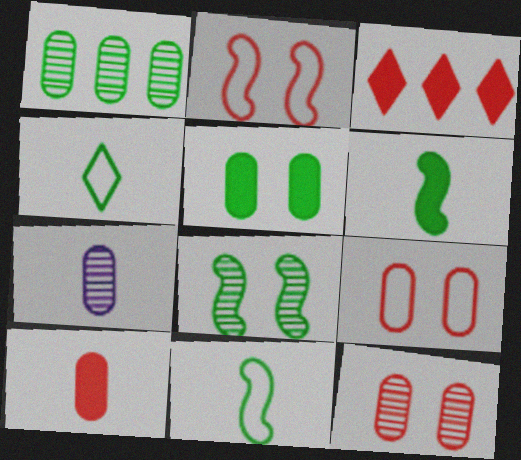[[1, 7, 12]]